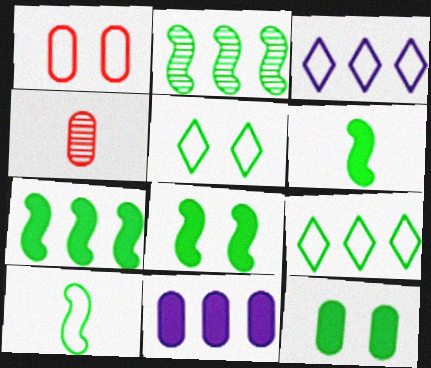[[1, 3, 10], 
[2, 8, 10], 
[3, 4, 8], 
[6, 7, 8]]